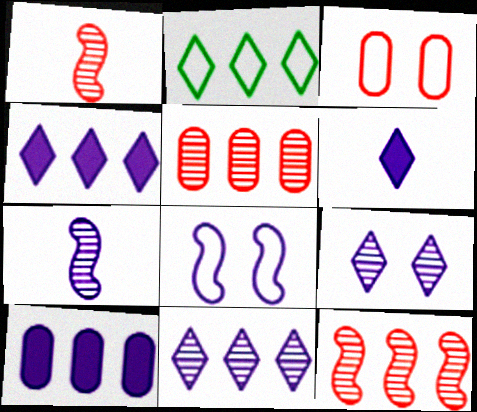[[2, 10, 12]]